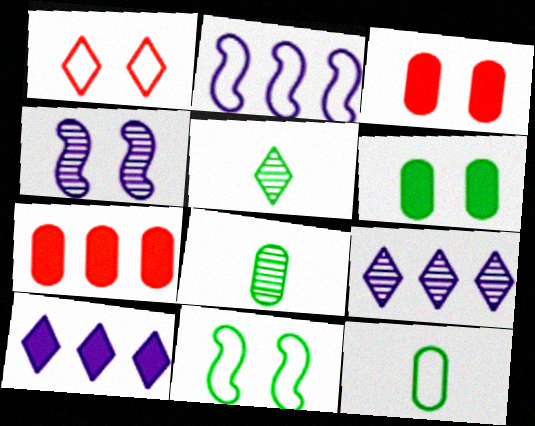[[1, 2, 12], 
[1, 4, 6], 
[1, 5, 10], 
[2, 3, 5]]